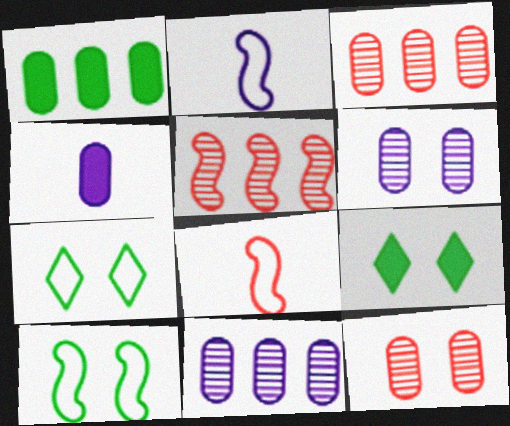[[2, 3, 9], 
[4, 5, 7], 
[8, 9, 11]]